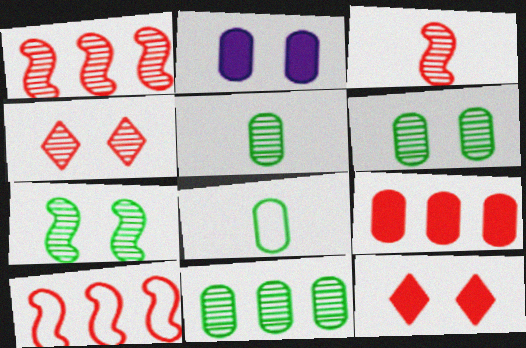[[5, 6, 11]]